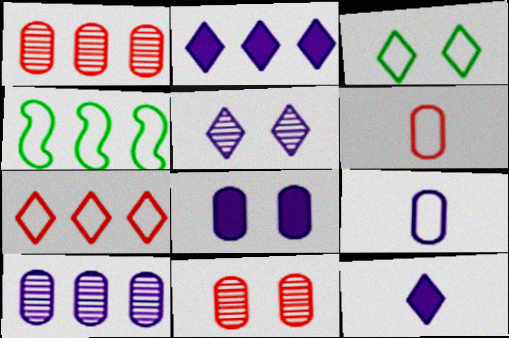[[1, 2, 4], 
[4, 11, 12], 
[8, 9, 10]]